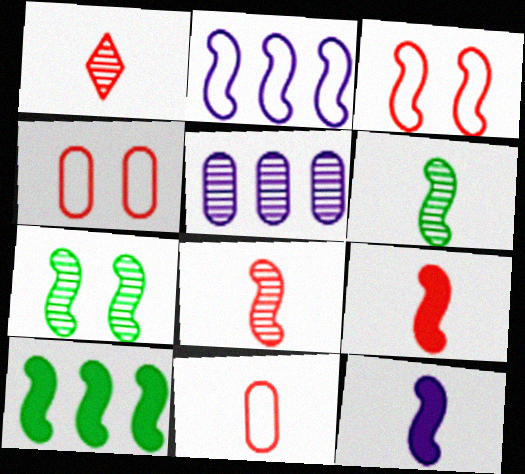[[1, 5, 7], 
[1, 9, 11], 
[2, 7, 9]]